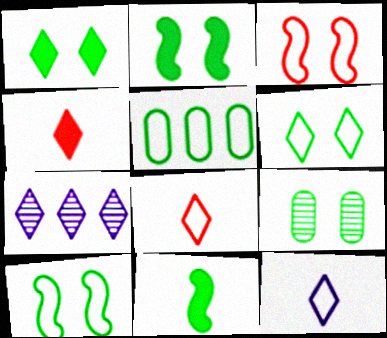[[1, 7, 8], 
[1, 9, 10], 
[2, 6, 9], 
[3, 5, 12], 
[4, 6, 7]]